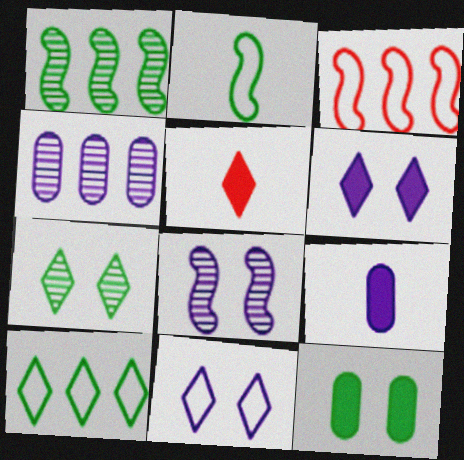[[3, 7, 9]]